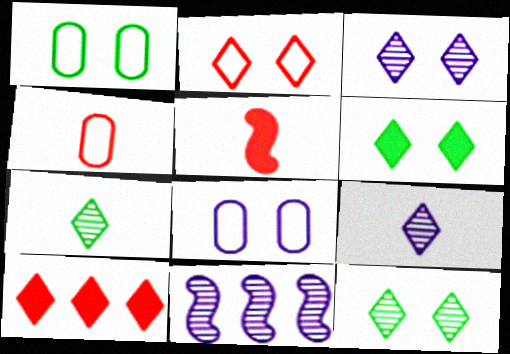[[2, 3, 6], 
[4, 6, 11]]